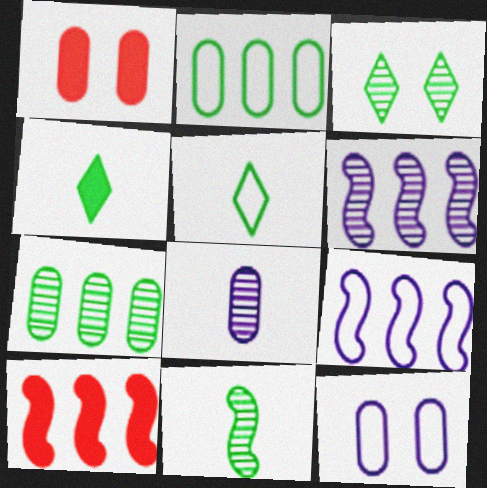[[1, 2, 8], 
[1, 5, 6], 
[3, 7, 11]]